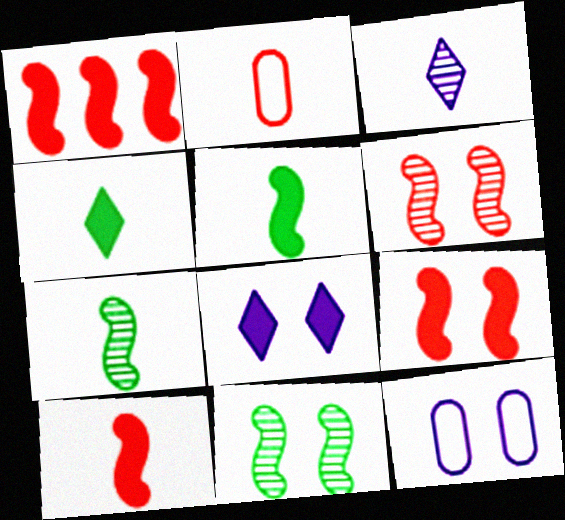[[1, 9, 10], 
[2, 3, 5]]